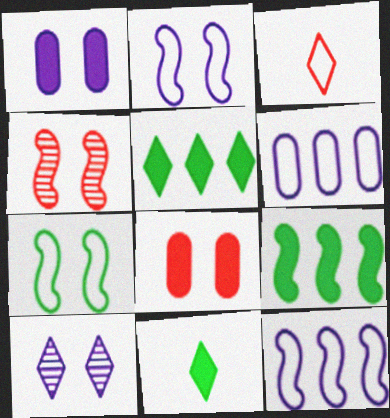[[1, 2, 10], 
[3, 5, 10], 
[3, 6, 7], 
[4, 6, 11], 
[7, 8, 10]]